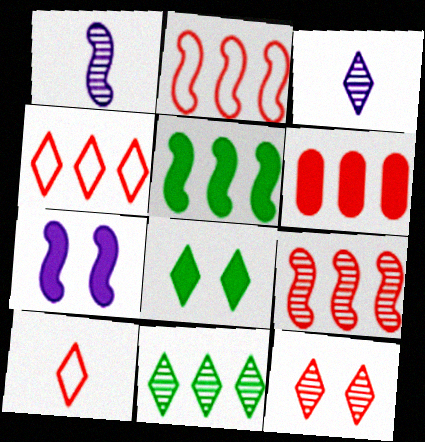[[3, 4, 8], 
[3, 11, 12], 
[4, 6, 9]]